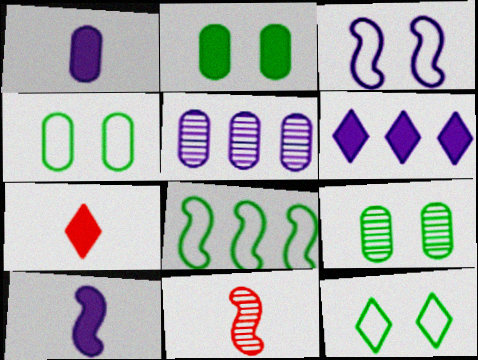[[2, 4, 9], 
[4, 6, 11]]